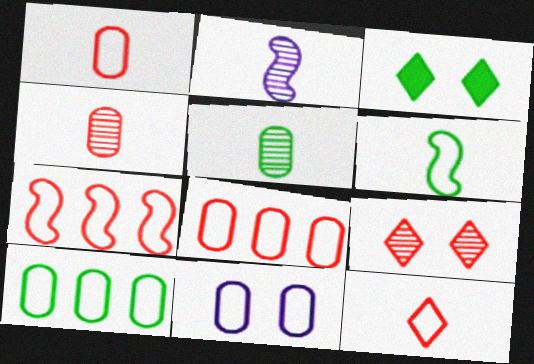[[1, 10, 11], 
[2, 3, 8]]